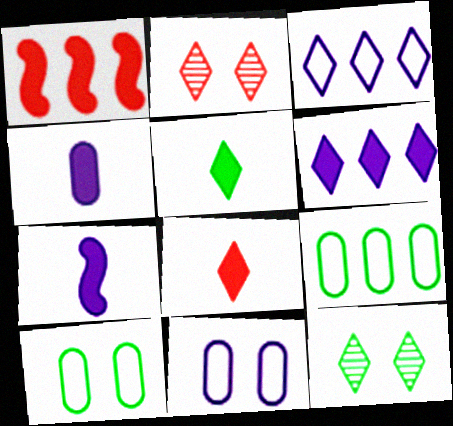[[2, 3, 5], 
[2, 7, 9], 
[3, 8, 12]]